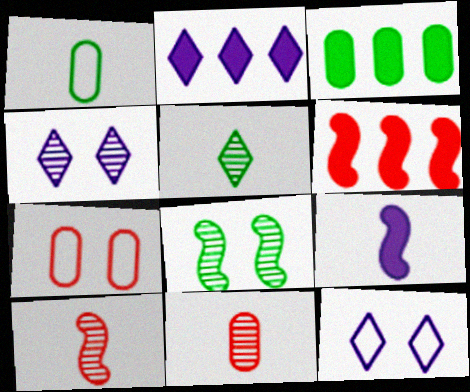[[1, 4, 6], 
[2, 3, 6], 
[3, 10, 12]]